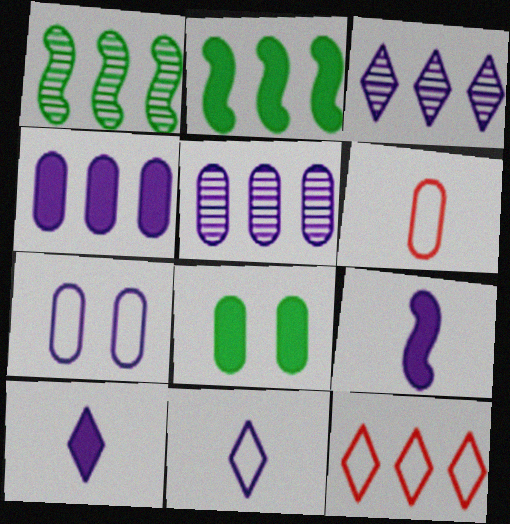[[1, 4, 12], 
[2, 5, 12], 
[3, 7, 9], 
[5, 6, 8]]